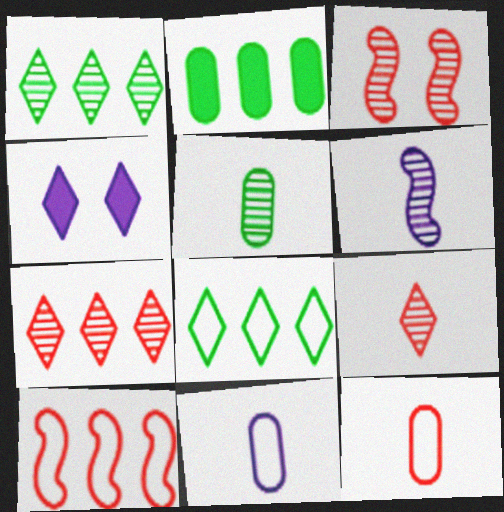[[4, 5, 10], 
[4, 8, 9], 
[5, 6, 9]]